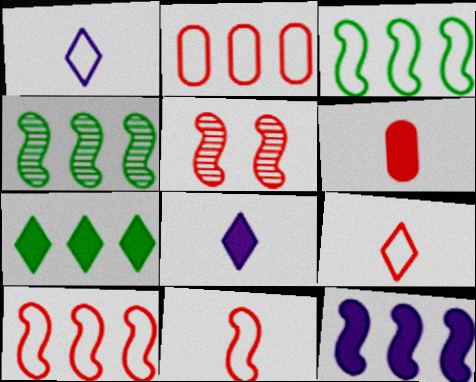[[4, 10, 12]]